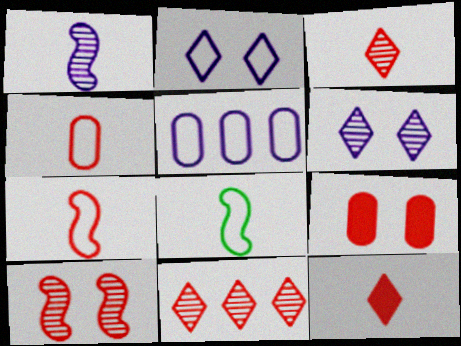[[7, 9, 11]]